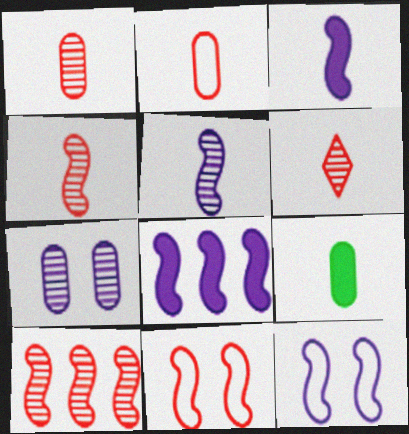[[1, 4, 6], 
[5, 8, 12]]